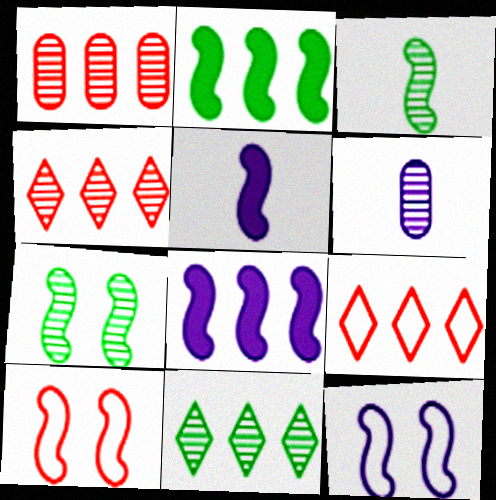[[3, 8, 10], 
[4, 6, 7]]